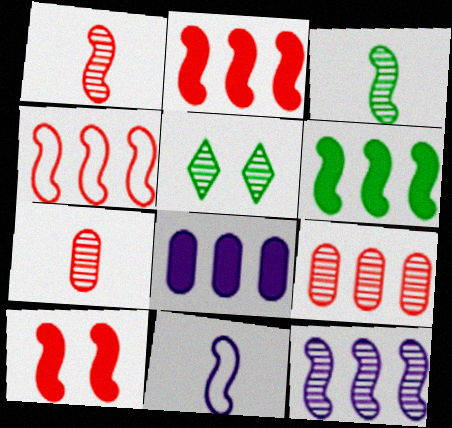[[1, 4, 10], 
[4, 6, 12], 
[5, 7, 12]]